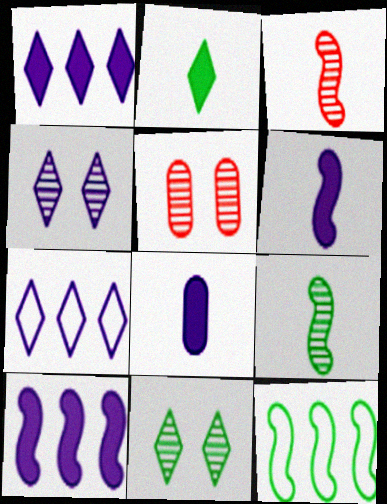[]